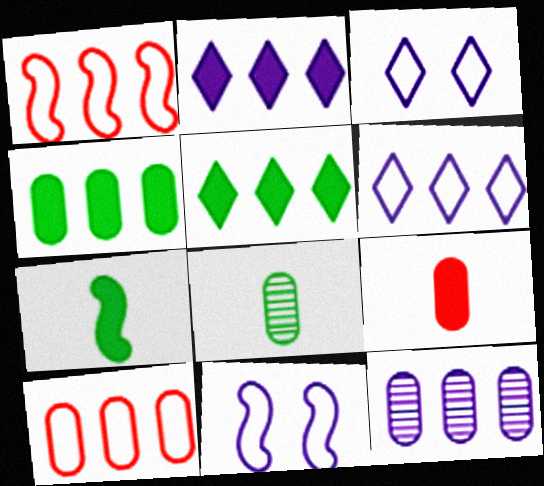[[1, 5, 12], 
[4, 10, 12]]